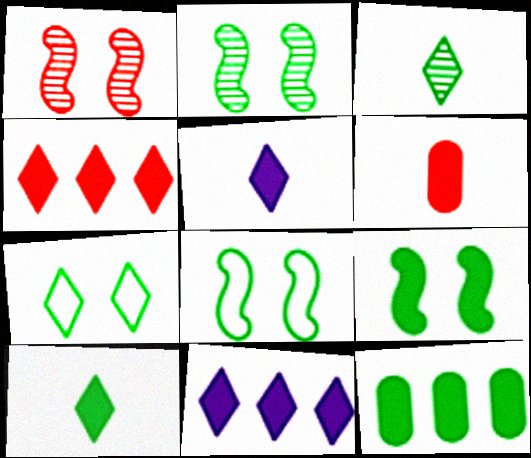[[2, 8, 9], 
[3, 8, 12], 
[6, 9, 11], 
[9, 10, 12]]